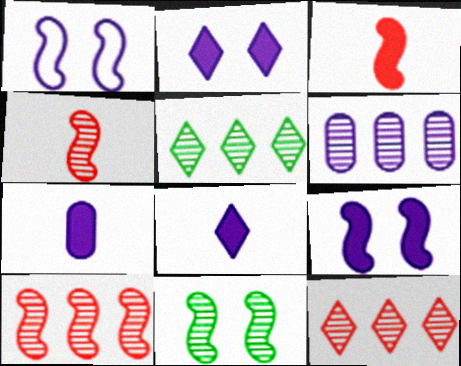[[1, 6, 8], 
[5, 6, 10]]